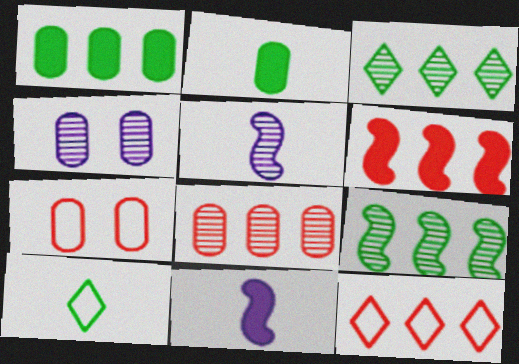[[3, 7, 11], 
[4, 6, 10], 
[6, 8, 12]]